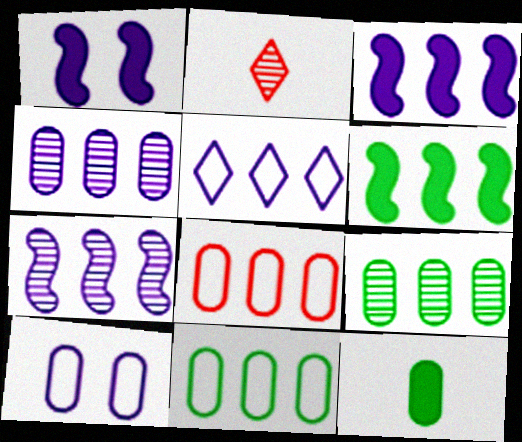[[1, 2, 11], 
[2, 6, 10], 
[3, 4, 5]]